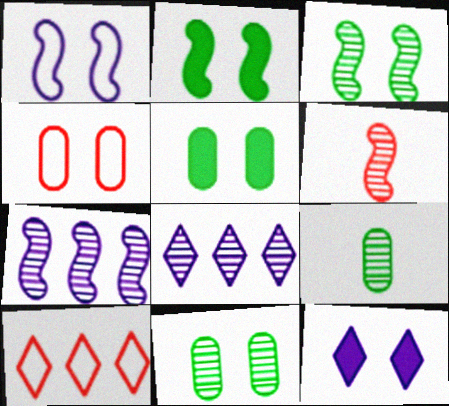[[3, 4, 12], 
[3, 6, 7], 
[6, 8, 11]]